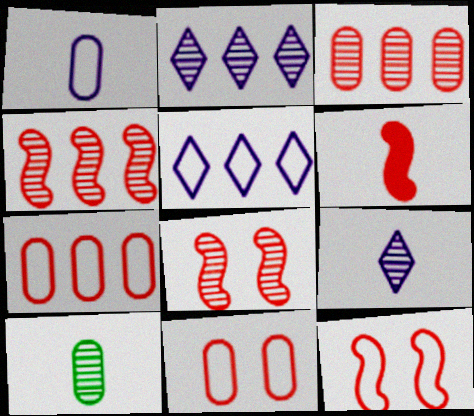[[2, 8, 10], 
[4, 6, 12]]